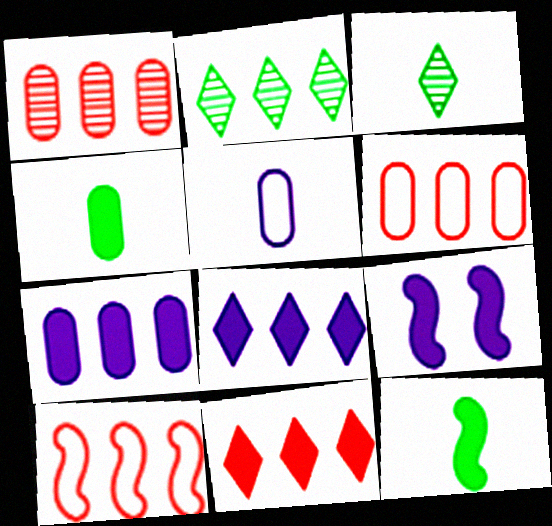[[1, 10, 11], 
[2, 7, 10], 
[3, 6, 9], 
[4, 9, 11]]